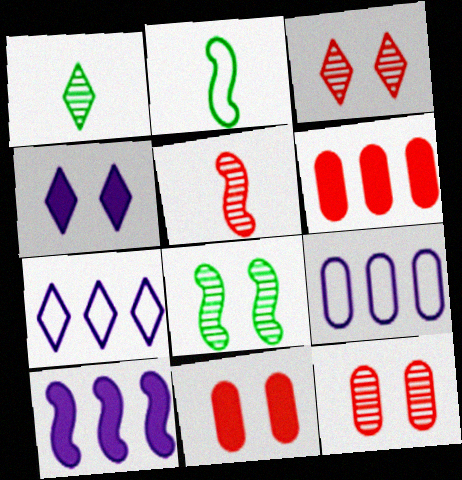[]